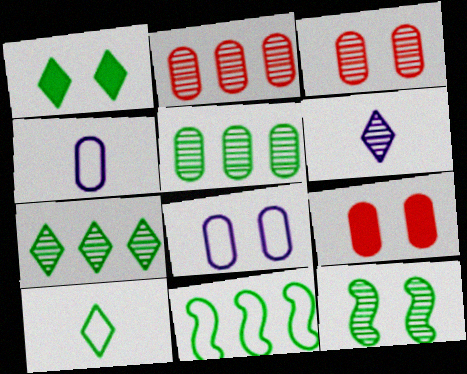[[1, 7, 10], 
[2, 6, 12], 
[4, 5, 9], 
[6, 9, 11]]